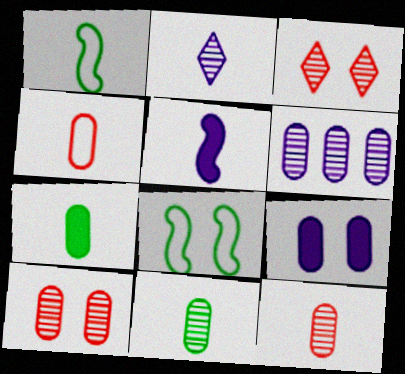[[3, 8, 9], 
[6, 10, 11]]